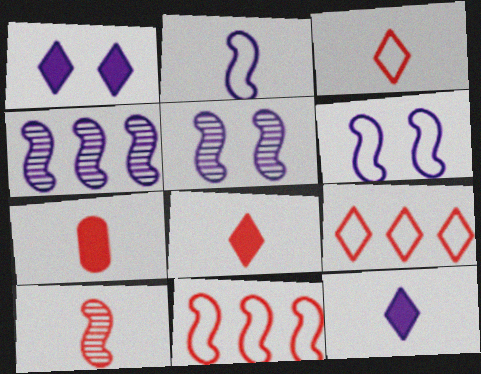[[3, 7, 10]]